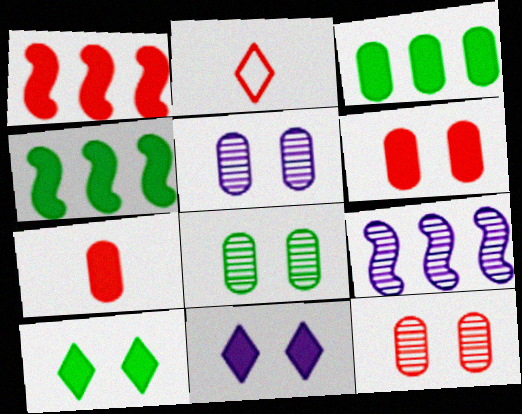[[1, 2, 12], 
[2, 4, 5], 
[4, 7, 11], 
[5, 8, 12]]